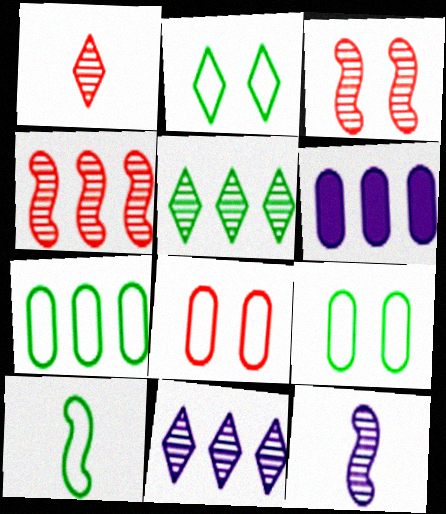[[2, 7, 10]]